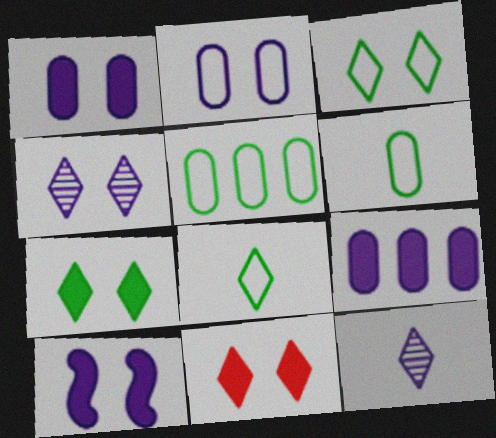[[2, 4, 10], 
[3, 4, 11]]